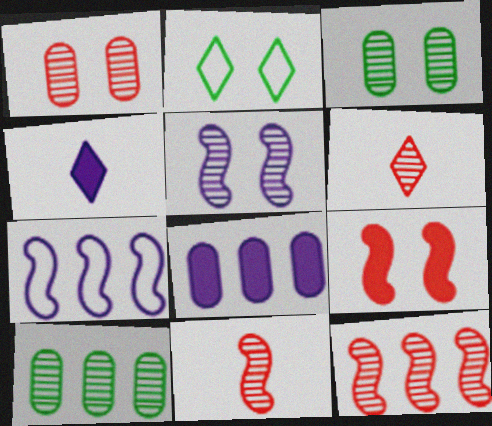[[1, 6, 12], 
[2, 8, 11], 
[5, 6, 10]]